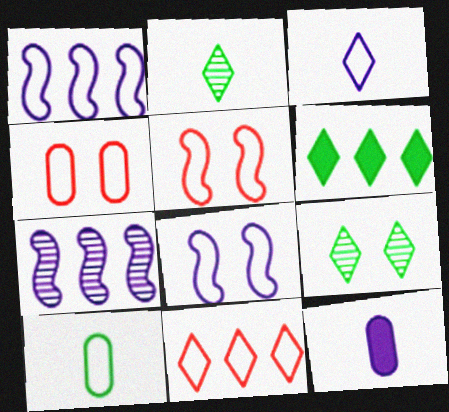[[8, 10, 11]]